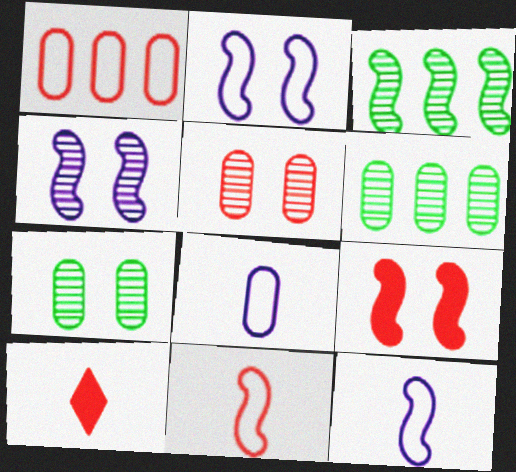[[2, 6, 10], 
[3, 9, 12]]